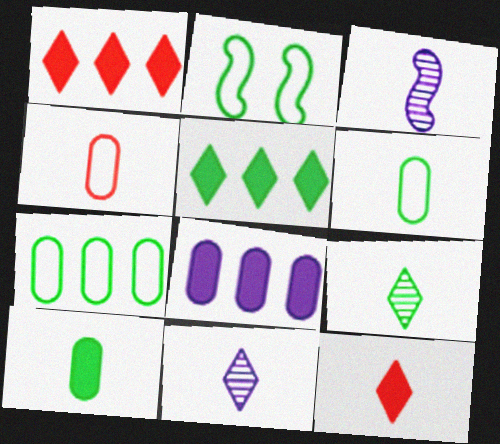[[3, 6, 12]]